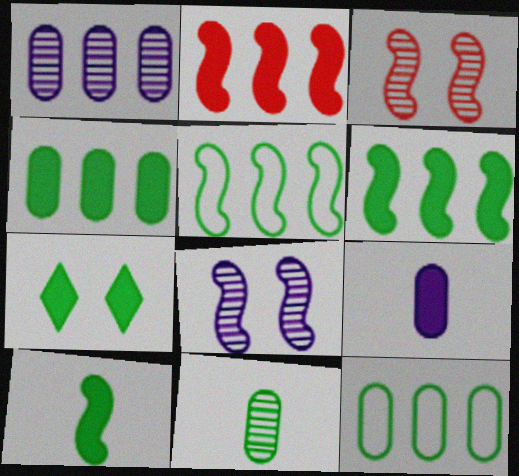[[2, 7, 9], 
[4, 7, 10], 
[5, 7, 11]]